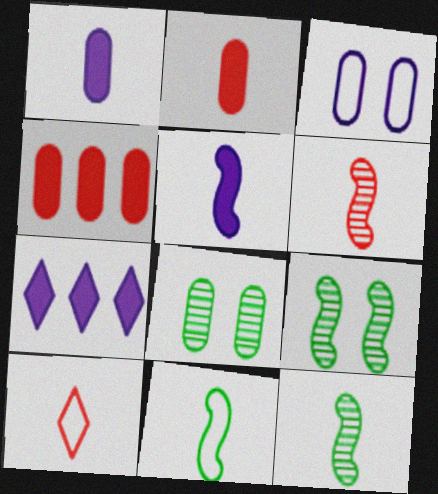[[1, 10, 12], 
[2, 6, 10], 
[5, 6, 11]]